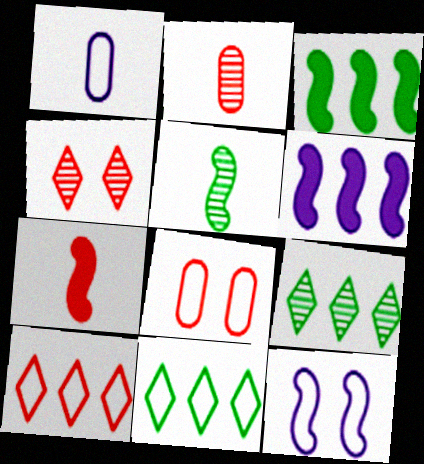[[1, 3, 4]]